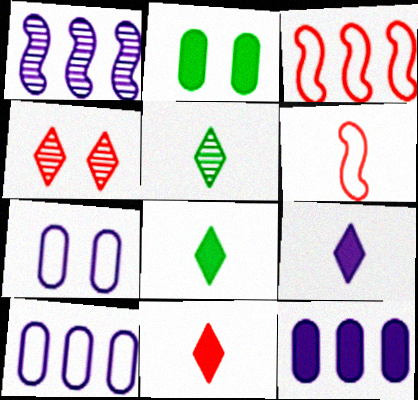[[1, 7, 9], 
[8, 9, 11]]